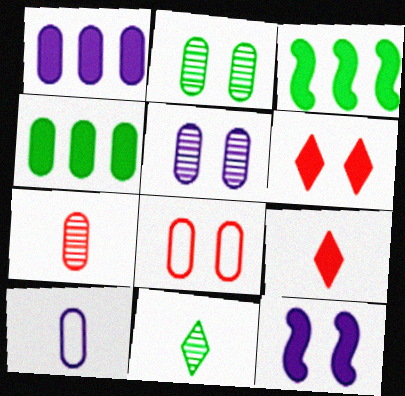[[1, 5, 10], 
[4, 9, 12]]